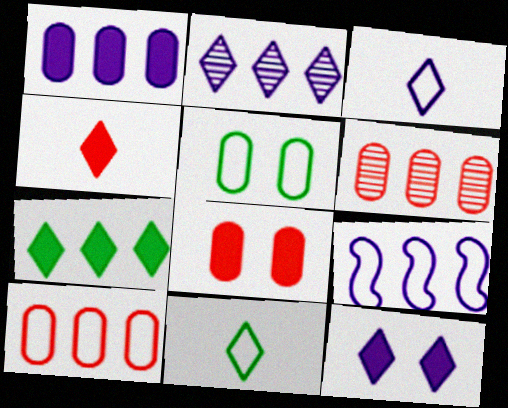[[1, 2, 9], 
[2, 3, 12], 
[4, 7, 12], 
[6, 7, 9]]